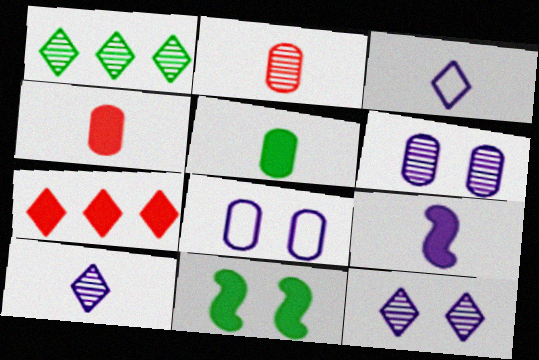[]